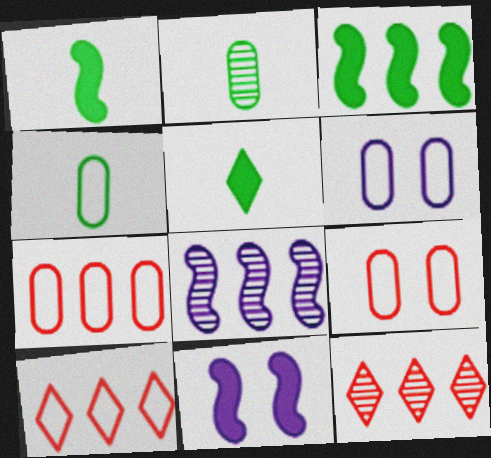[[1, 6, 12], 
[2, 10, 11], 
[4, 6, 7], 
[4, 11, 12], 
[5, 8, 9]]